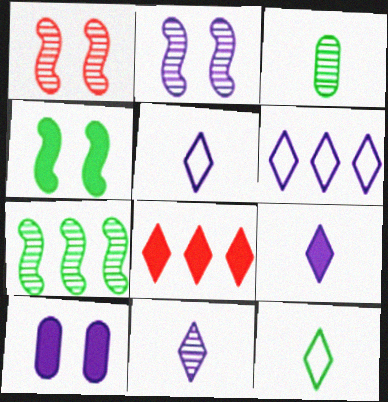[[5, 9, 11]]